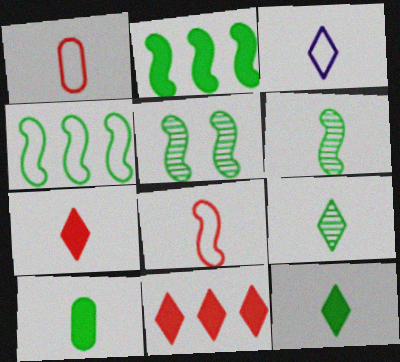[[3, 7, 9]]